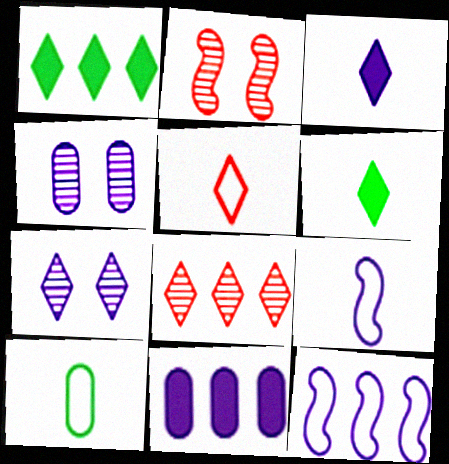[[1, 5, 7], 
[3, 4, 12], 
[5, 9, 10], 
[7, 9, 11]]